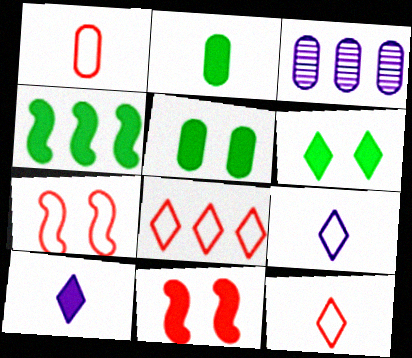[[1, 3, 5], 
[1, 7, 8], 
[2, 4, 6], 
[3, 4, 8]]